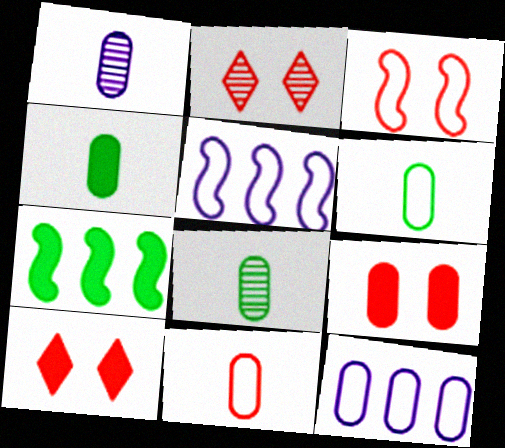[[1, 4, 11], 
[2, 3, 9], 
[2, 4, 5], 
[4, 6, 8], 
[5, 8, 10], 
[8, 9, 12]]